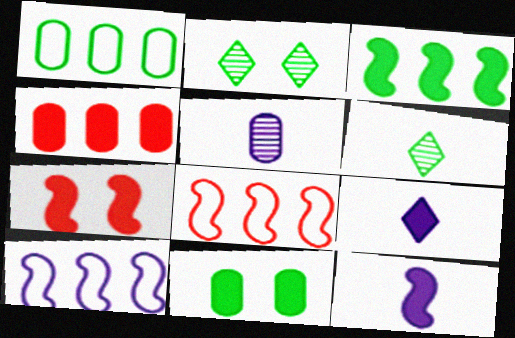[[3, 7, 12]]